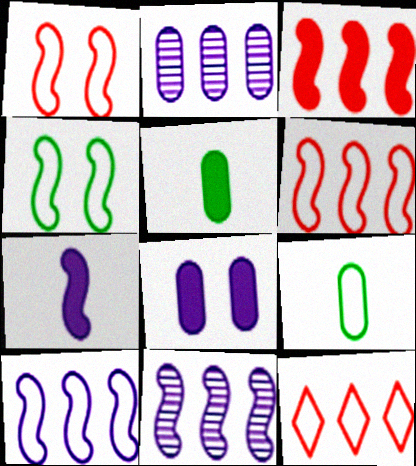[]